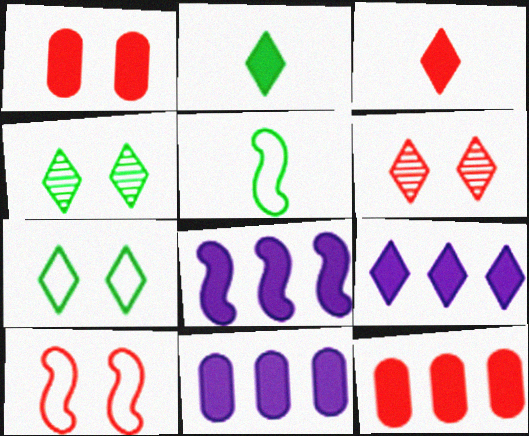[[1, 2, 8], 
[1, 6, 10], 
[5, 6, 11], 
[8, 9, 11]]